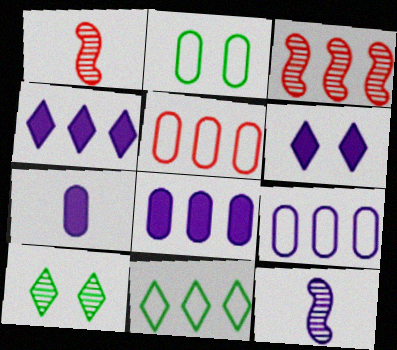[[1, 2, 4], 
[3, 8, 11], 
[6, 9, 12]]